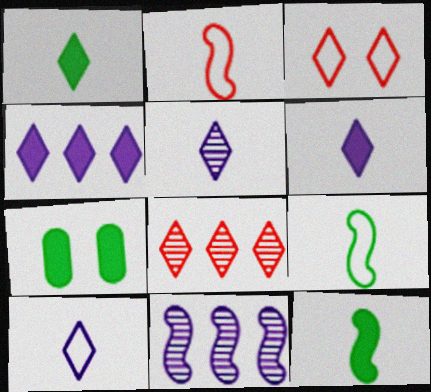[[5, 6, 10]]